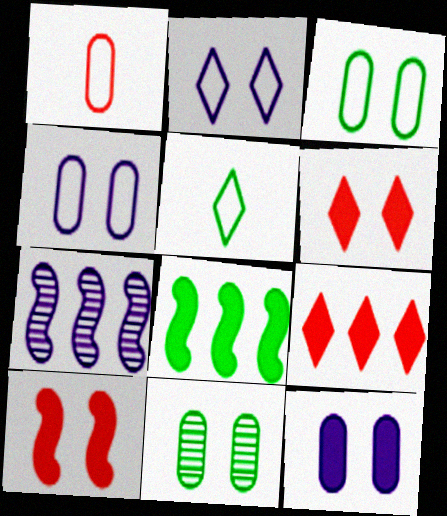[[2, 10, 11], 
[5, 8, 11]]